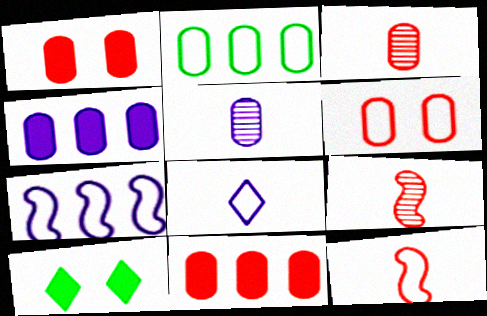[[1, 2, 5], 
[3, 6, 11], 
[3, 7, 10]]